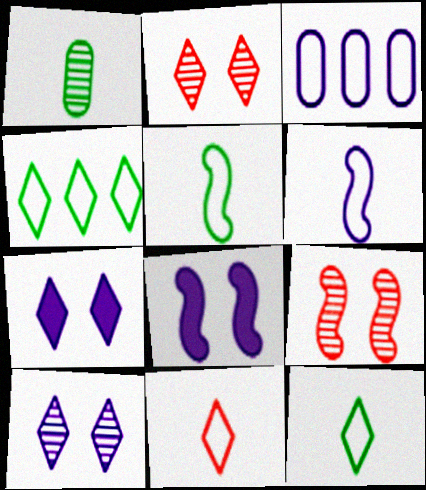[]